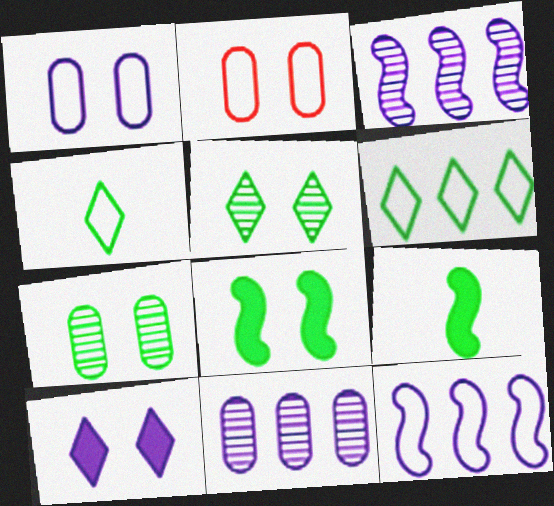[[2, 4, 12], 
[6, 7, 9]]